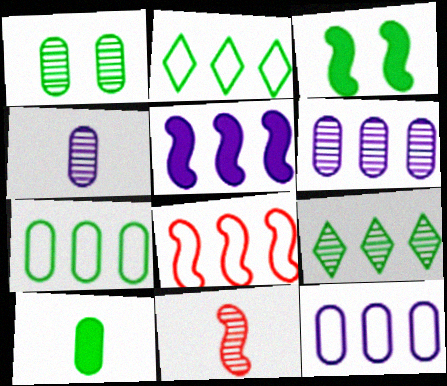[[1, 7, 10], 
[2, 8, 12]]